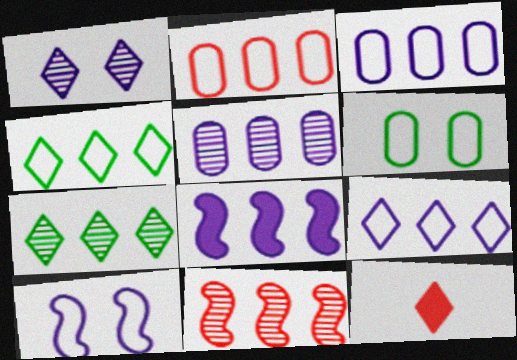[[1, 4, 12], 
[2, 7, 8], 
[5, 7, 11], 
[5, 8, 9]]